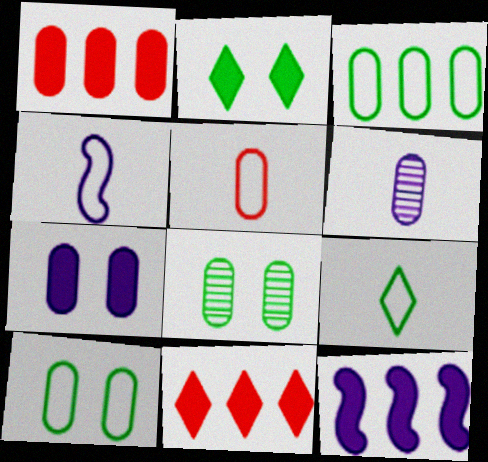[[1, 6, 10], 
[4, 5, 9], 
[4, 8, 11]]